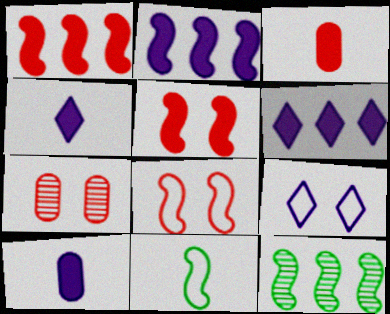[[3, 9, 12], 
[6, 7, 11]]